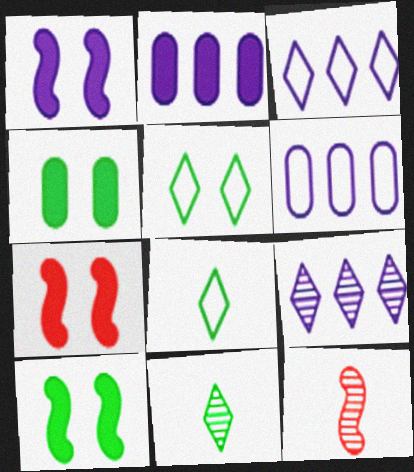[[1, 7, 10], 
[2, 5, 12], 
[3, 4, 12], 
[6, 7, 11]]